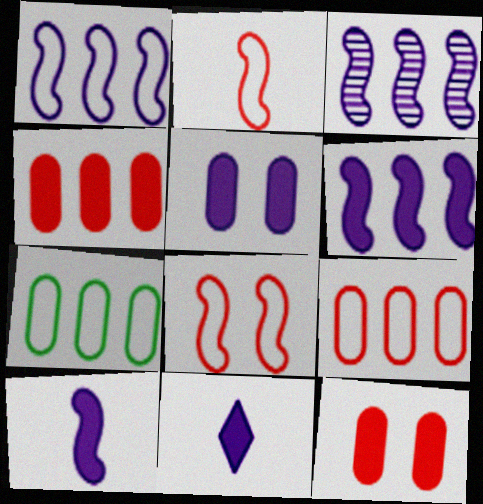[[1, 3, 6], 
[5, 6, 11]]